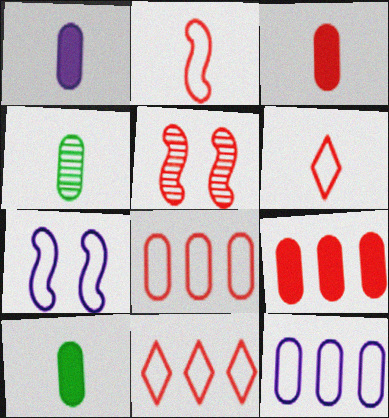[[1, 3, 10], 
[3, 5, 11], 
[5, 6, 9]]